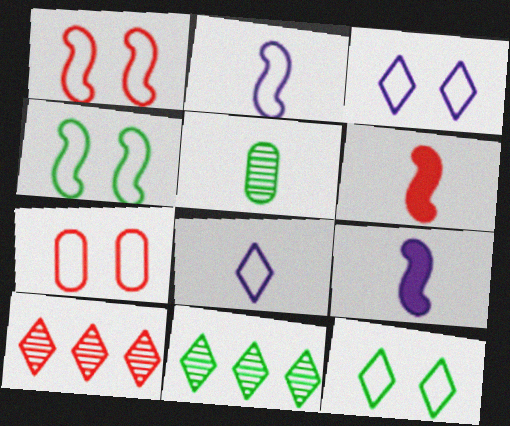[[3, 4, 7], 
[5, 6, 8], 
[6, 7, 10], 
[7, 9, 11]]